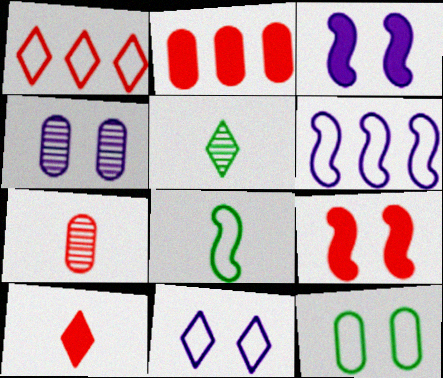[[1, 7, 9], 
[2, 9, 10], 
[3, 4, 11]]